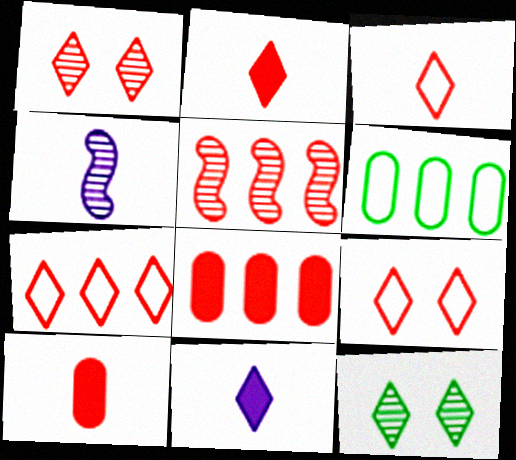[[1, 2, 7], 
[3, 7, 9], 
[5, 7, 8], 
[5, 9, 10], 
[7, 11, 12]]